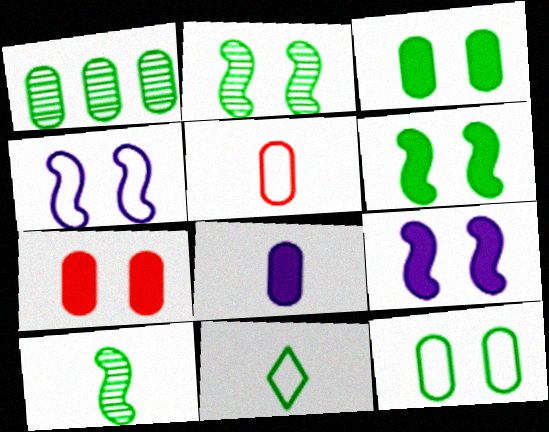[[1, 6, 11]]